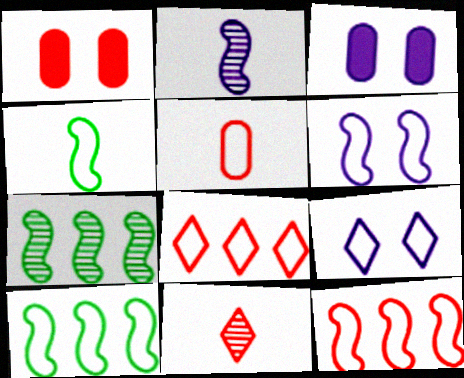[[1, 11, 12], 
[3, 10, 11], 
[4, 6, 12], 
[5, 9, 10]]